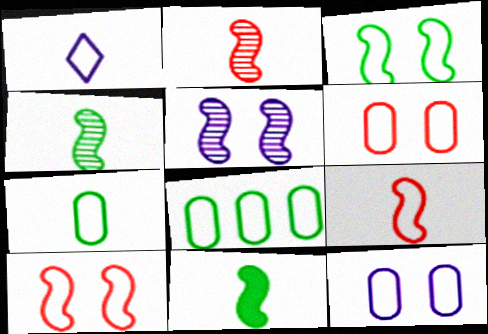[[1, 7, 9], 
[1, 8, 10]]